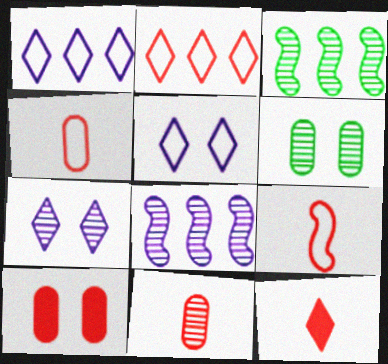[[3, 7, 11], 
[9, 11, 12]]